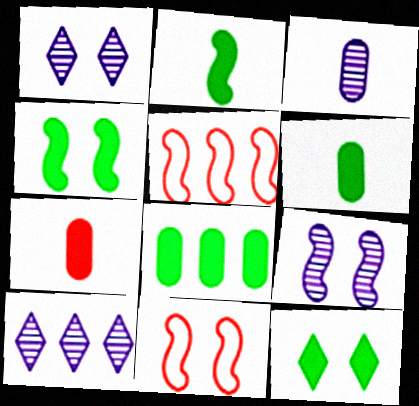[[1, 5, 6], 
[2, 5, 9], 
[2, 8, 12], 
[3, 5, 12], 
[3, 9, 10], 
[4, 9, 11], 
[5, 8, 10], 
[6, 10, 11]]